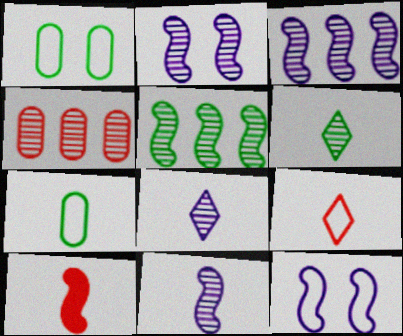[[2, 3, 11], 
[2, 4, 6], 
[5, 10, 12], 
[7, 8, 10]]